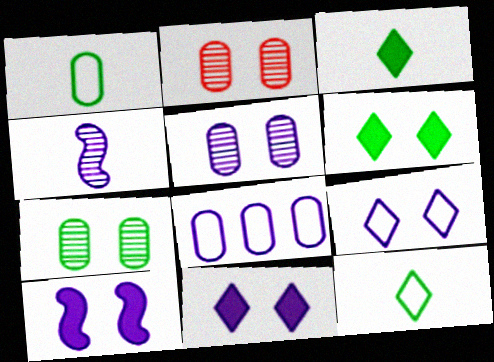[[2, 5, 7], 
[4, 8, 11], 
[5, 9, 10]]